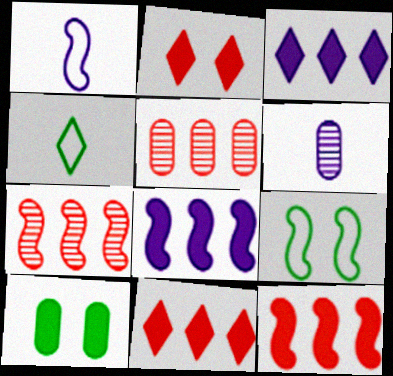[[6, 9, 11]]